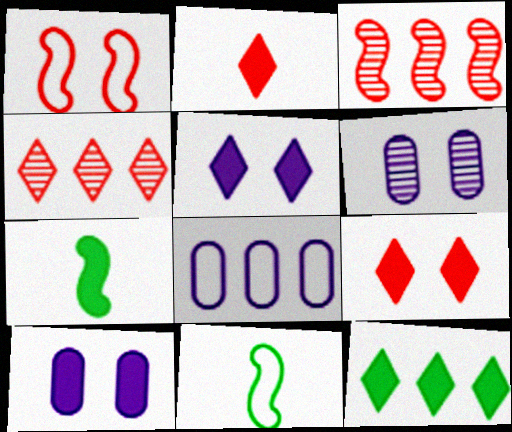[[2, 5, 12], 
[3, 8, 12], 
[4, 10, 11]]